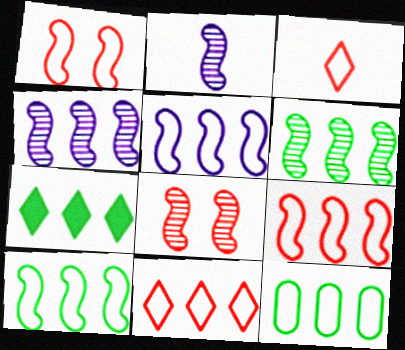[[2, 6, 8], 
[5, 9, 10], 
[5, 11, 12], 
[6, 7, 12]]